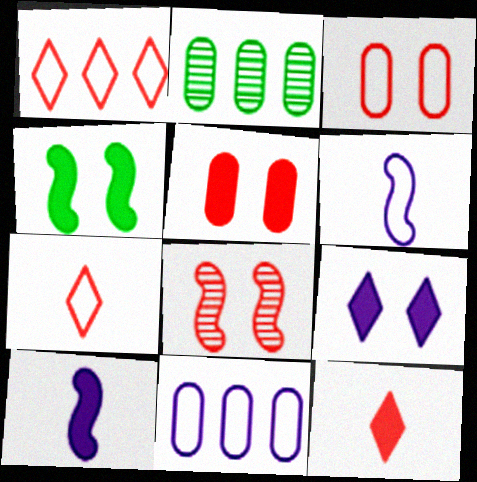[[4, 5, 9]]